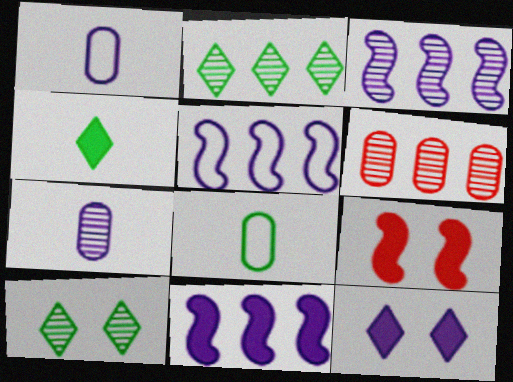[[1, 2, 9], 
[1, 3, 12], 
[2, 3, 6], 
[3, 5, 11], 
[5, 7, 12]]